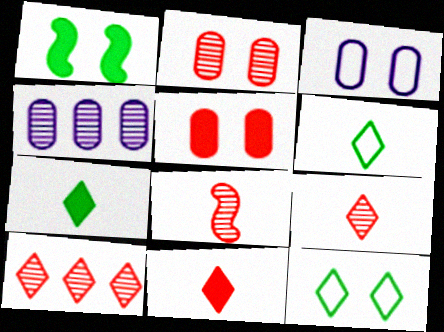[[2, 8, 10]]